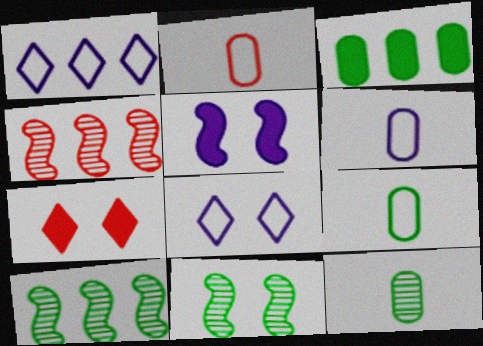[[1, 3, 4], 
[2, 4, 7], 
[2, 6, 9], 
[6, 7, 10]]